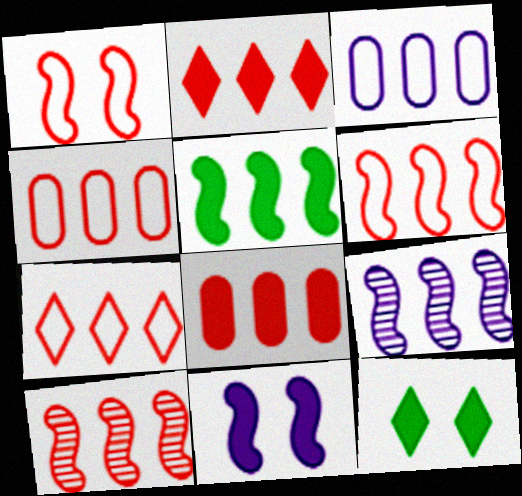[[2, 4, 10], 
[4, 6, 7], 
[5, 6, 9], 
[7, 8, 10]]